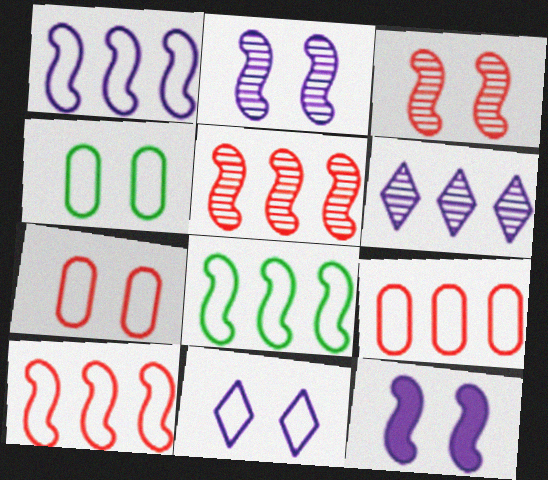[[1, 8, 10]]